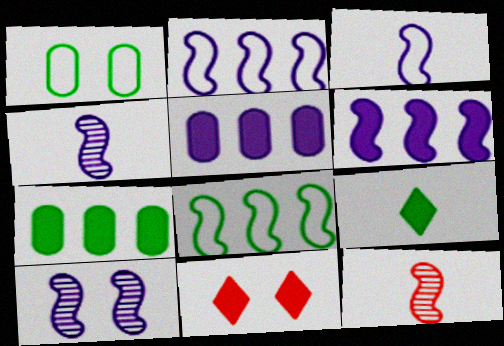[[1, 10, 11], 
[3, 6, 10]]